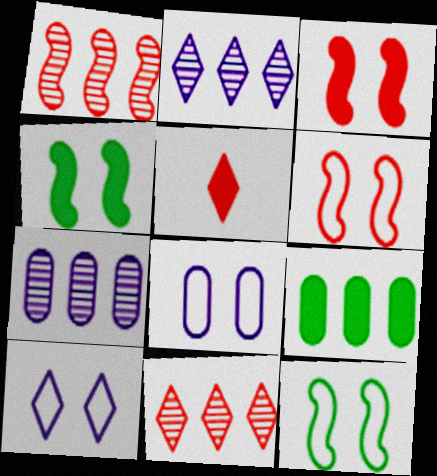[[5, 7, 12]]